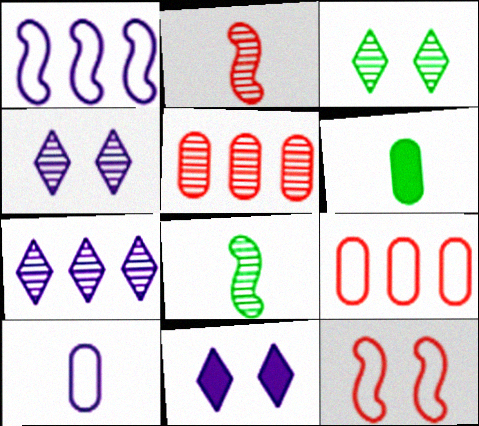[[4, 5, 8], 
[6, 7, 12], 
[8, 9, 11]]